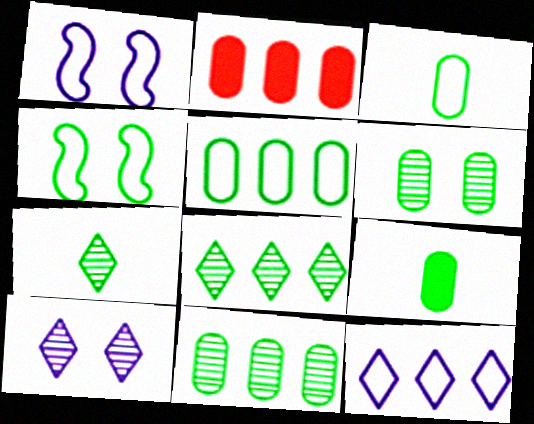[[1, 2, 7], 
[4, 8, 9], 
[5, 6, 9]]